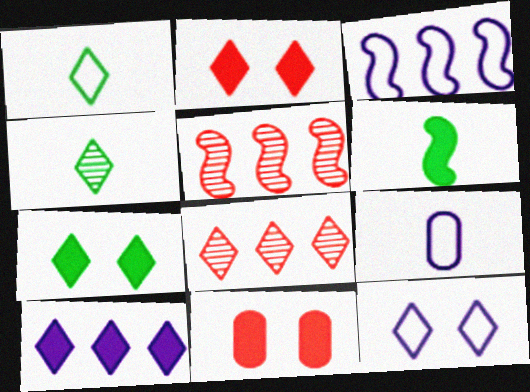[[3, 4, 11], 
[3, 9, 12], 
[5, 7, 9], 
[6, 10, 11]]